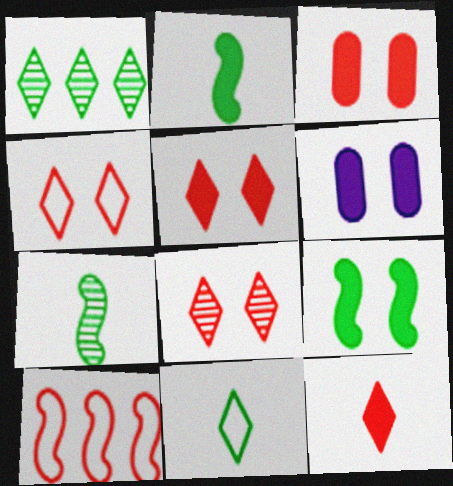[[4, 5, 8], 
[5, 6, 9]]